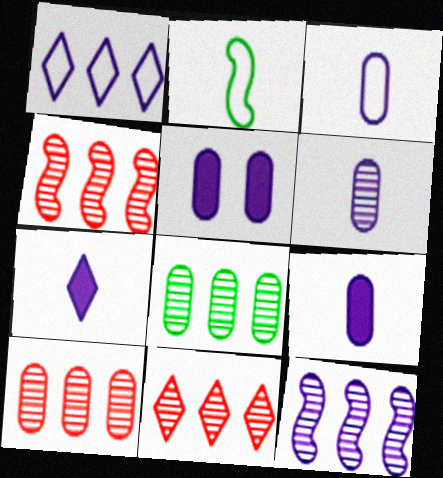[[2, 5, 11], 
[3, 6, 9], 
[4, 10, 11], 
[8, 11, 12]]